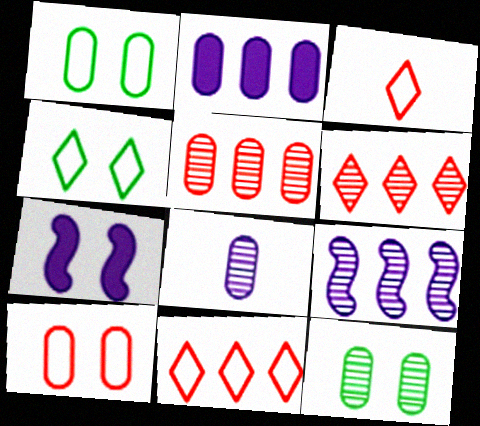[[5, 8, 12]]